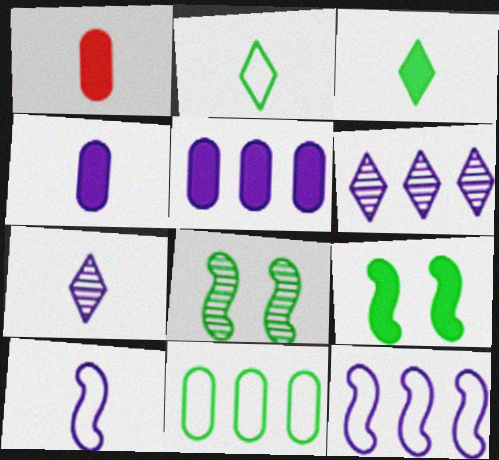[[3, 8, 11], 
[4, 7, 10], 
[5, 6, 12]]